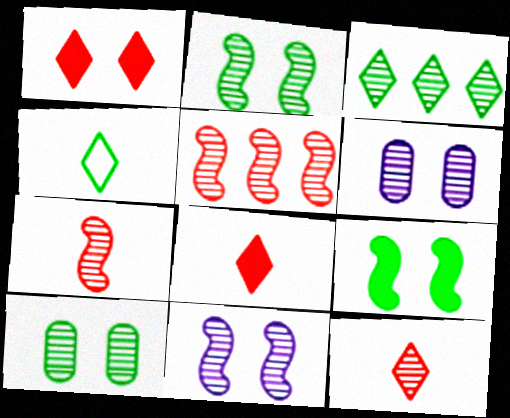[[3, 6, 7]]